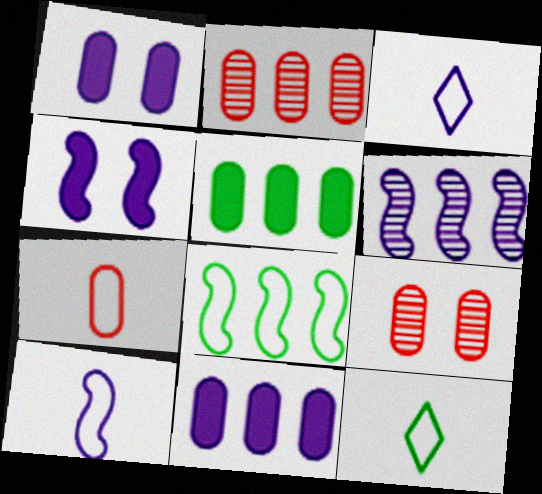[[1, 3, 6], 
[2, 4, 12], 
[4, 6, 10], 
[7, 10, 12]]